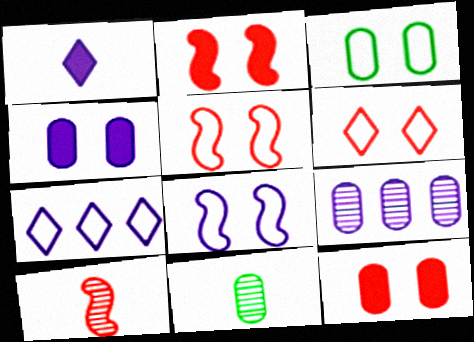[[1, 8, 9], 
[2, 7, 11], 
[3, 6, 8]]